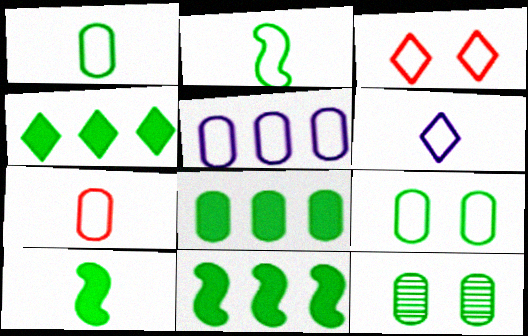[[1, 8, 12], 
[2, 3, 5], 
[2, 4, 12], 
[2, 6, 7], 
[4, 8, 11], 
[5, 7, 9]]